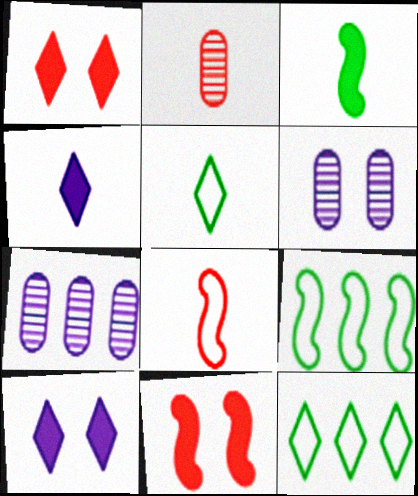[[2, 9, 10], 
[5, 7, 11]]